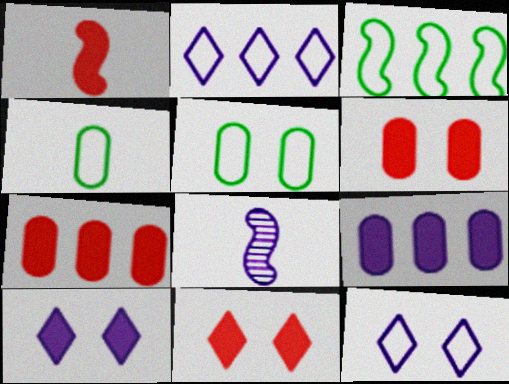[[1, 7, 11], 
[8, 9, 12]]